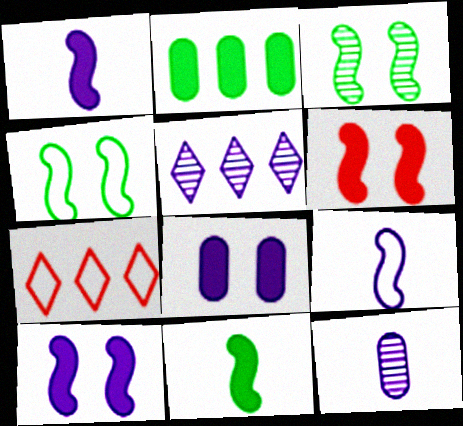[[5, 8, 9]]